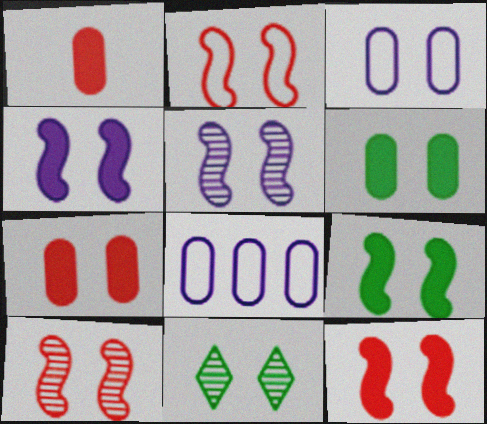[[2, 5, 9], 
[2, 10, 12], 
[3, 11, 12], 
[4, 9, 12]]